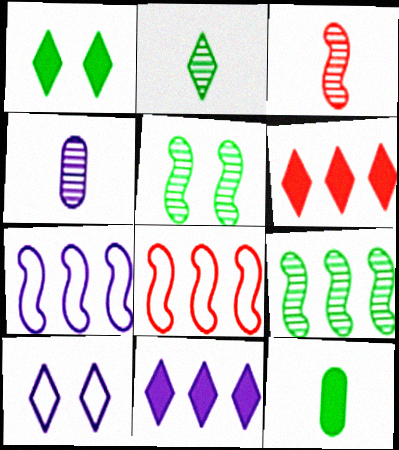[[1, 4, 8], 
[2, 3, 4], 
[2, 6, 10]]